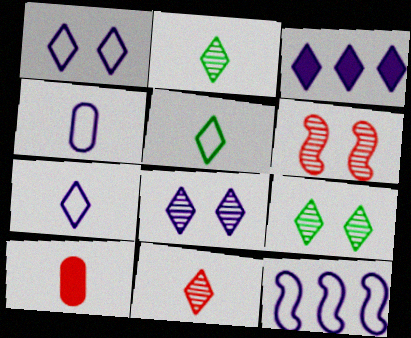[[1, 4, 12], 
[3, 7, 8], 
[9, 10, 12]]